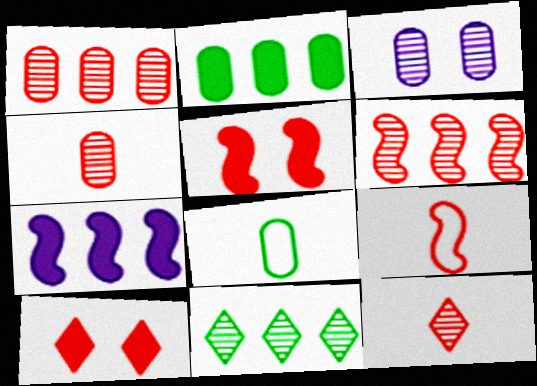[[1, 9, 10], 
[5, 6, 9]]